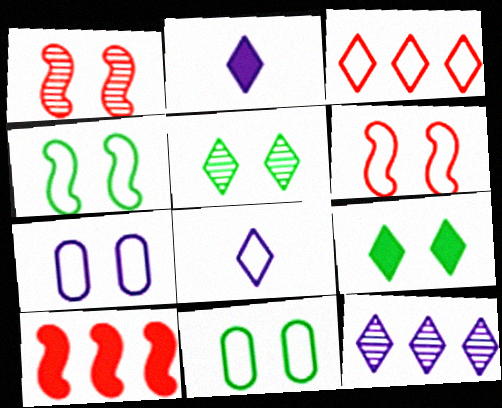[[1, 7, 9], 
[2, 3, 5]]